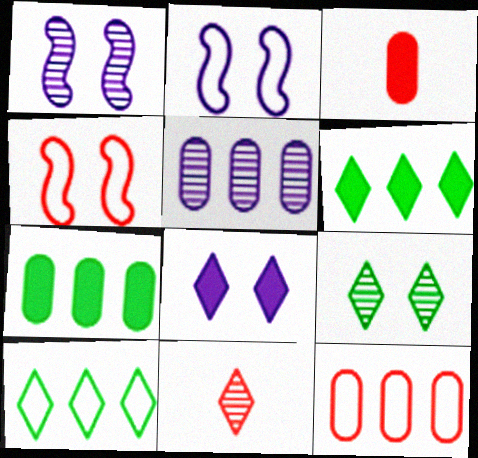[[1, 3, 10], 
[2, 7, 11], 
[5, 7, 12], 
[8, 10, 11]]